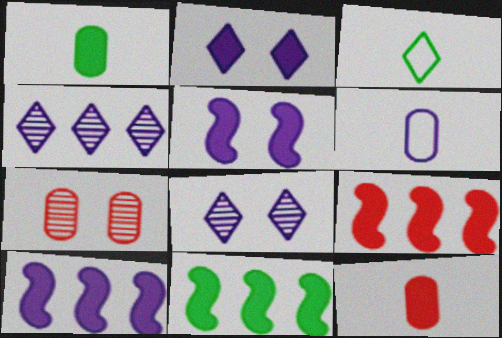[[1, 2, 9], 
[2, 11, 12], 
[3, 7, 10], 
[4, 5, 6], 
[6, 8, 10], 
[9, 10, 11]]